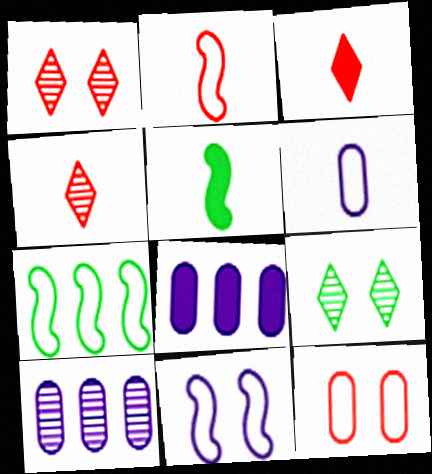[[2, 7, 11], 
[2, 8, 9], 
[4, 5, 6]]